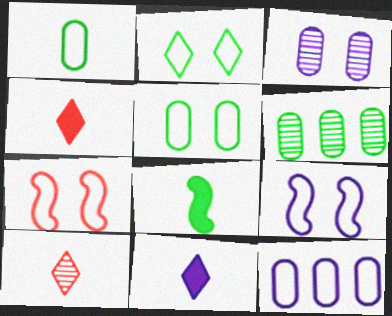[[2, 6, 8], 
[4, 6, 9], 
[6, 7, 11]]